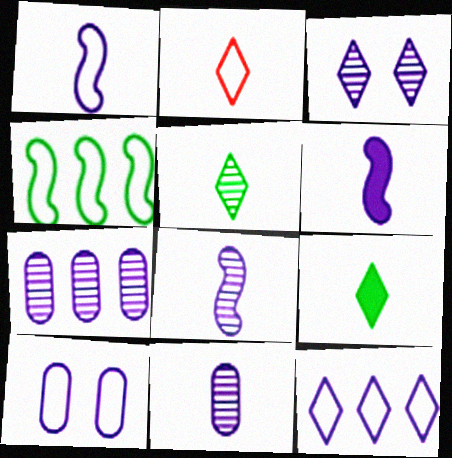[[1, 6, 8], 
[1, 10, 12], 
[2, 4, 10], 
[3, 7, 8]]